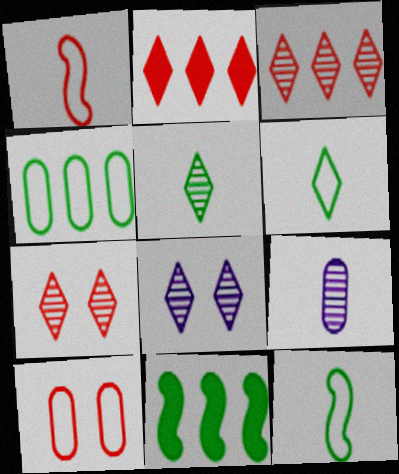[[2, 6, 8], 
[3, 5, 8]]